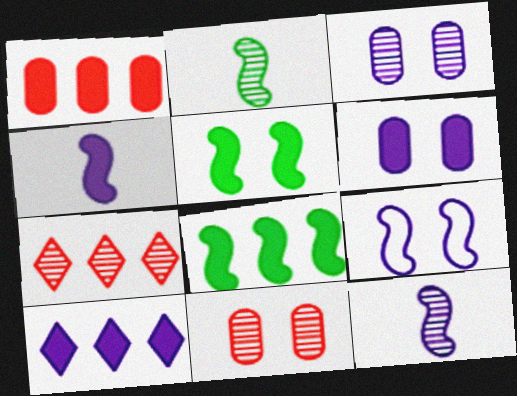[[1, 8, 10], 
[2, 3, 7], 
[4, 6, 10]]